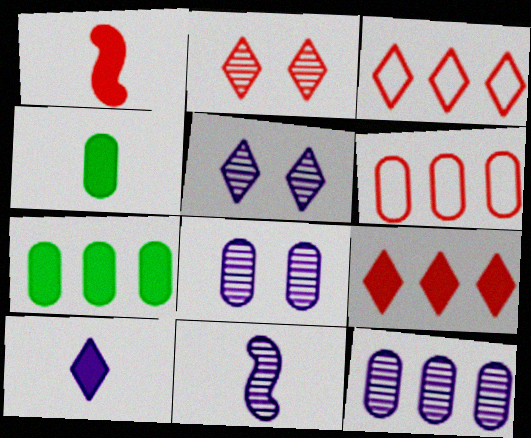[[1, 2, 6], 
[1, 4, 10], 
[4, 6, 8], 
[5, 11, 12], 
[6, 7, 12]]